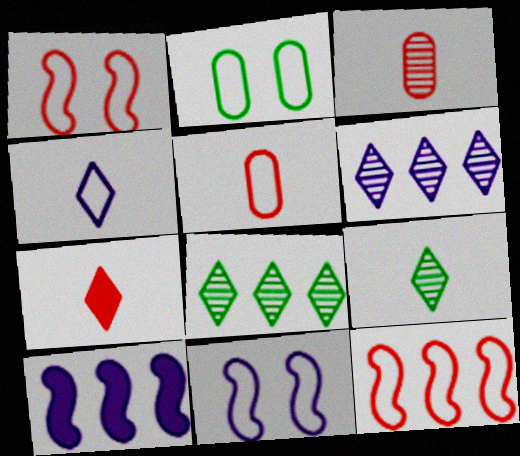[[2, 4, 12], 
[4, 7, 9]]